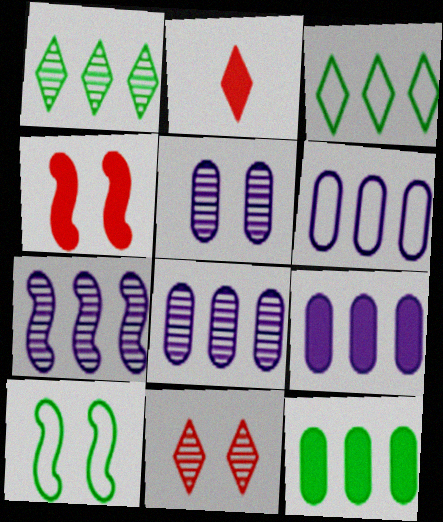[[2, 8, 10], 
[6, 8, 9]]